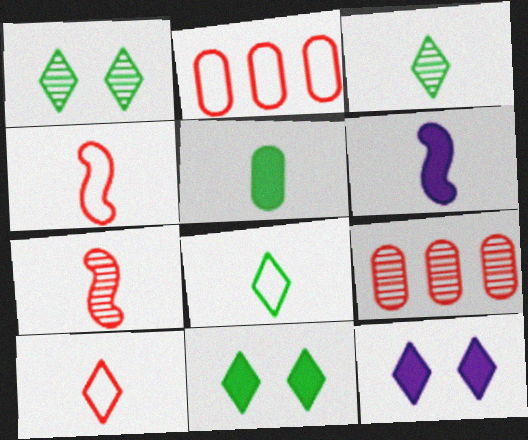[[1, 2, 6]]